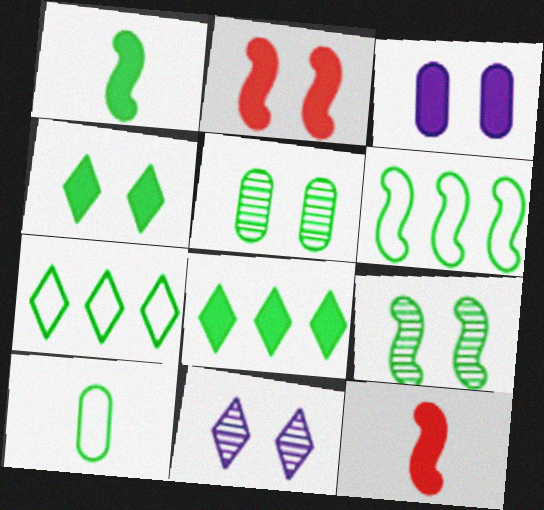[[1, 5, 7], 
[1, 6, 9], 
[2, 3, 4], 
[3, 8, 12], 
[8, 9, 10]]